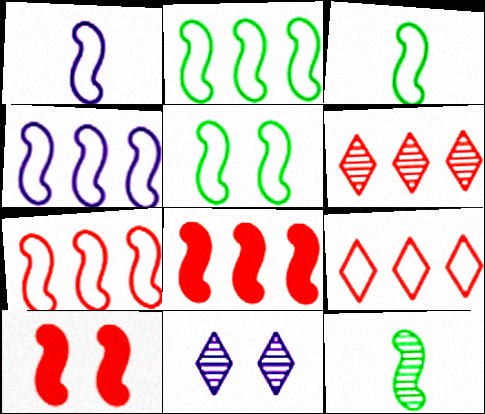[[1, 5, 7], 
[2, 3, 5], 
[2, 4, 7], 
[4, 10, 12]]